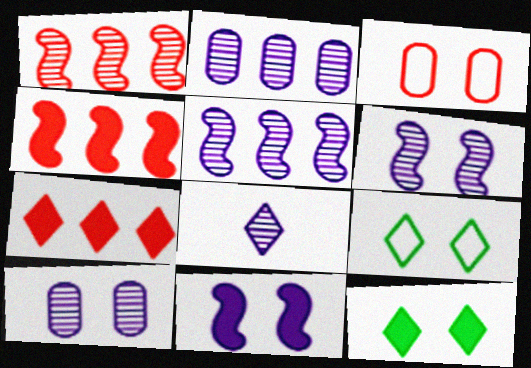[[2, 6, 8], 
[3, 6, 12], 
[5, 8, 10], 
[7, 8, 9]]